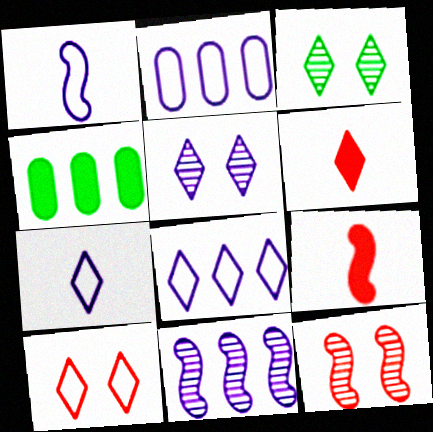[[2, 3, 9], 
[3, 6, 8], 
[4, 7, 12]]